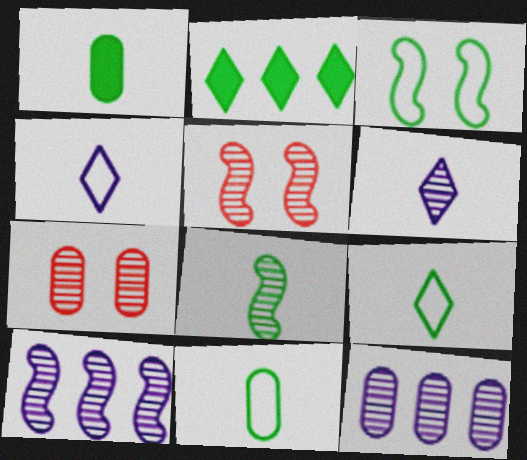[[1, 8, 9], 
[5, 8, 10]]